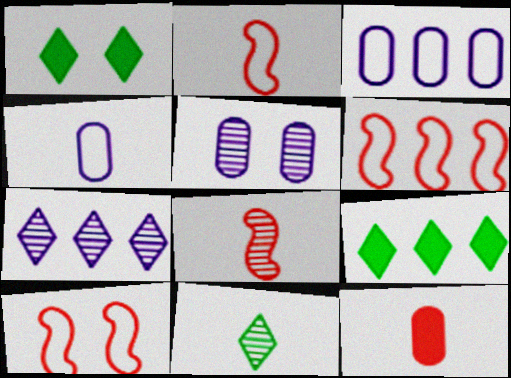[[1, 3, 8], 
[1, 5, 10], 
[2, 5, 9], 
[2, 6, 10]]